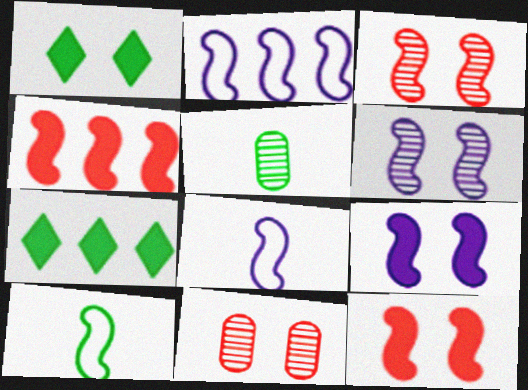[[4, 6, 10], 
[7, 8, 11]]